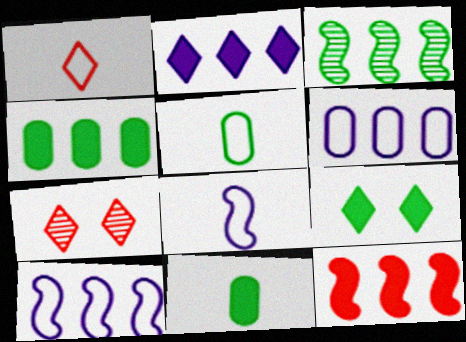[[1, 5, 8], 
[2, 4, 12], 
[3, 5, 9], 
[3, 10, 12], 
[4, 7, 8], 
[7, 10, 11]]